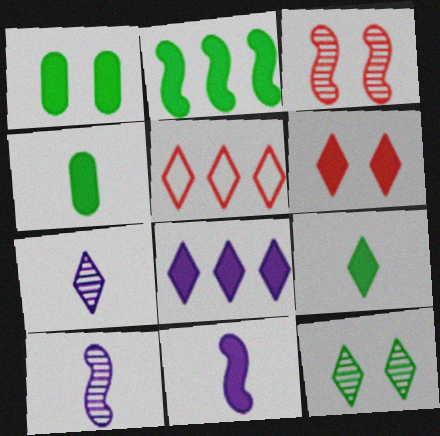[[1, 2, 9], 
[1, 5, 10], 
[6, 8, 9]]